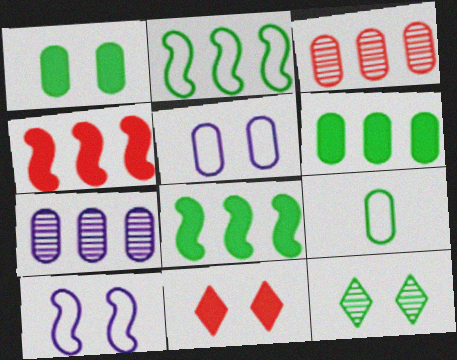[[8, 9, 12]]